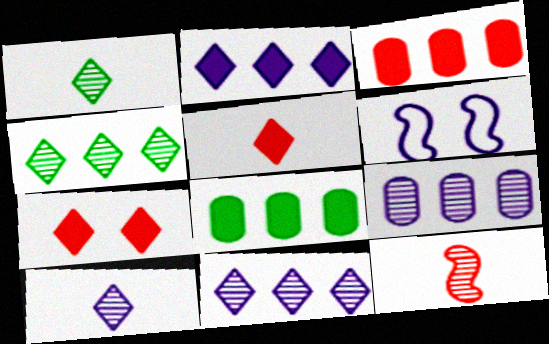[[1, 3, 6]]